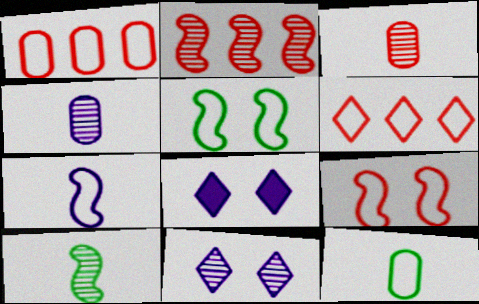[[1, 8, 10], 
[2, 8, 12]]